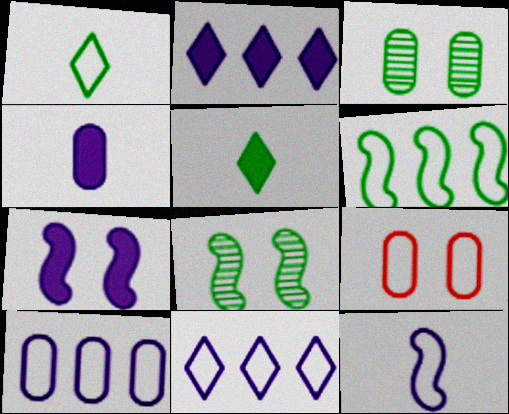[[2, 4, 7], 
[3, 5, 6]]